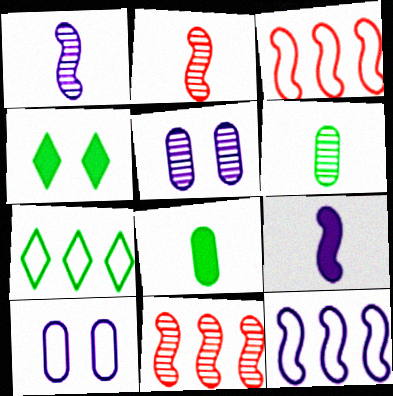[]